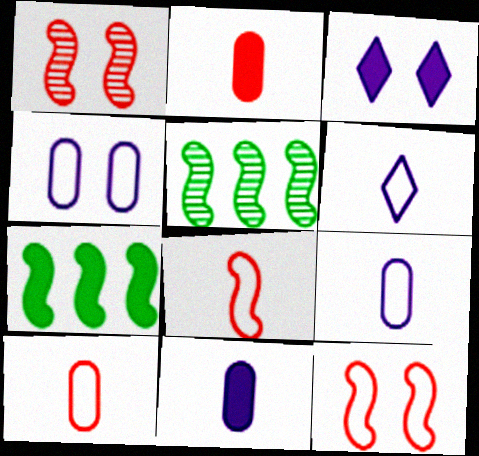[[2, 3, 7], 
[3, 5, 10]]